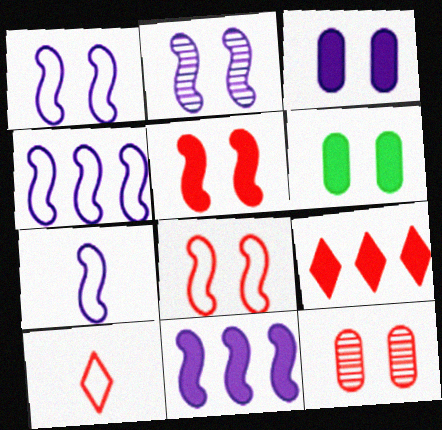[[1, 4, 7], 
[2, 7, 11]]